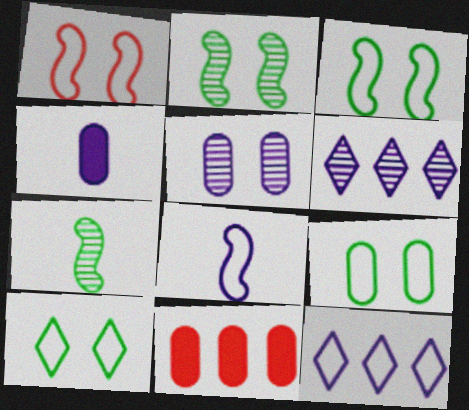[[3, 9, 10]]